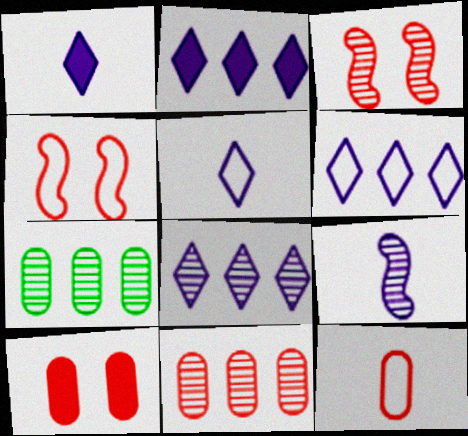[[1, 4, 7], 
[2, 6, 8], 
[10, 11, 12]]